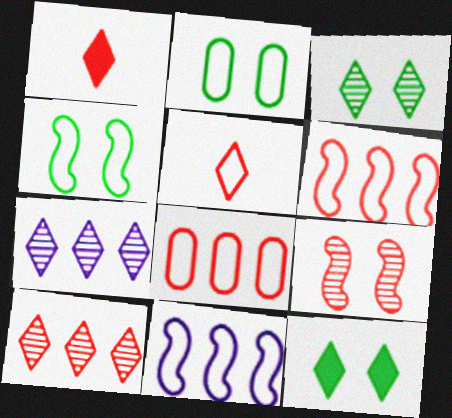[[1, 8, 9], 
[2, 5, 11], 
[5, 7, 12]]